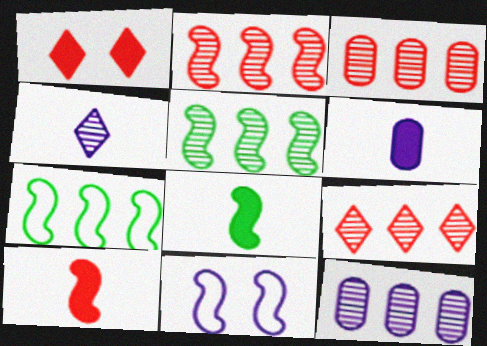[[2, 3, 9], 
[2, 8, 11], 
[5, 9, 12], 
[5, 10, 11]]